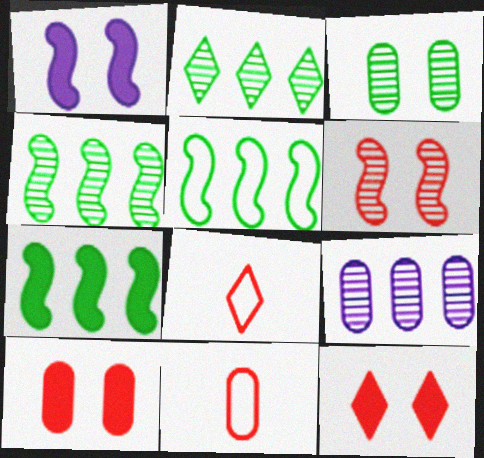[[1, 2, 11], 
[4, 5, 7]]